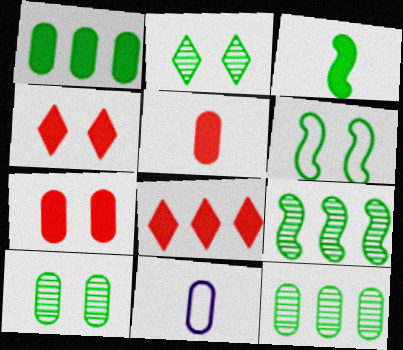[[3, 6, 9], 
[4, 9, 11], 
[7, 11, 12]]